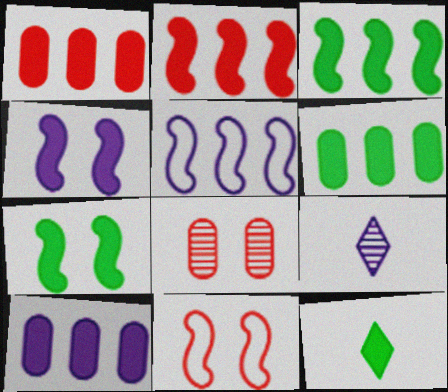[[1, 4, 12], 
[1, 6, 10], 
[5, 8, 12], 
[6, 7, 12], 
[6, 9, 11]]